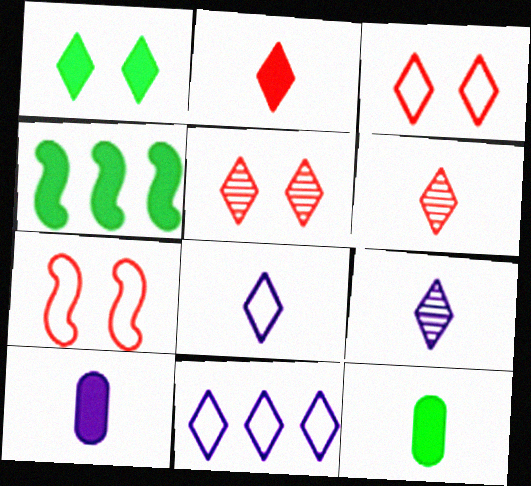[[1, 4, 12], 
[1, 6, 11]]